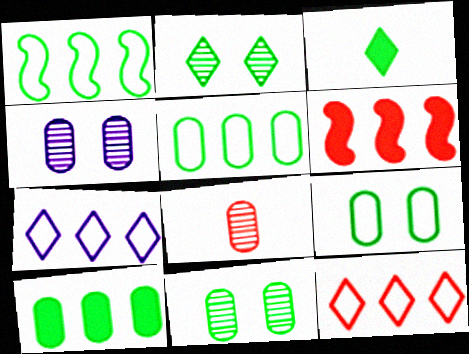[[1, 3, 11]]